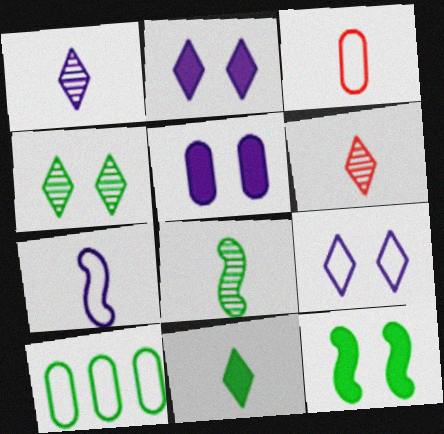[]